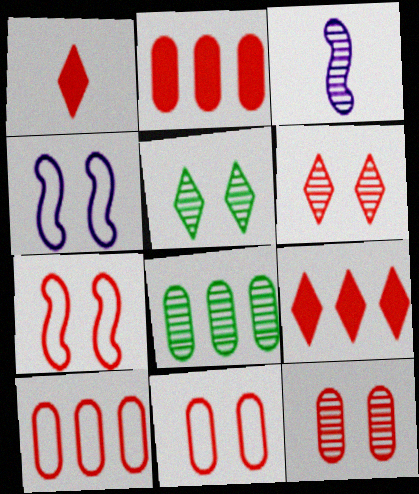[[1, 4, 8], 
[3, 6, 8]]